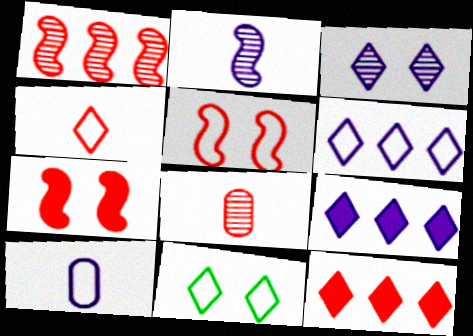[[4, 6, 11], 
[5, 8, 12]]